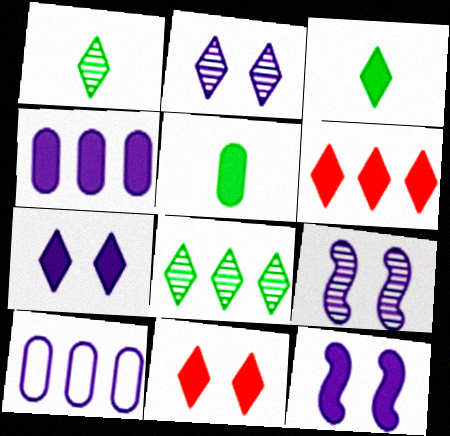[[3, 6, 7], 
[5, 6, 12]]